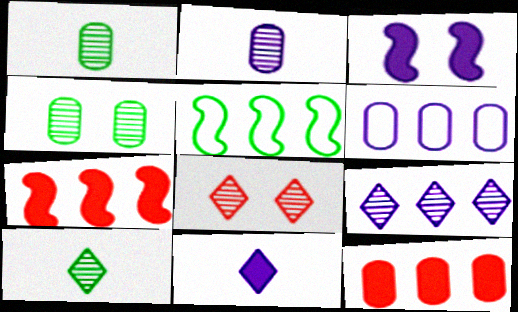[[5, 9, 12], 
[8, 9, 10]]